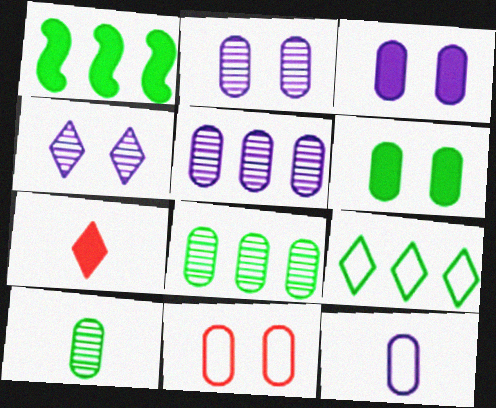[[1, 3, 7], 
[1, 8, 9], 
[2, 6, 11], 
[3, 5, 12], 
[4, 7, 9]]